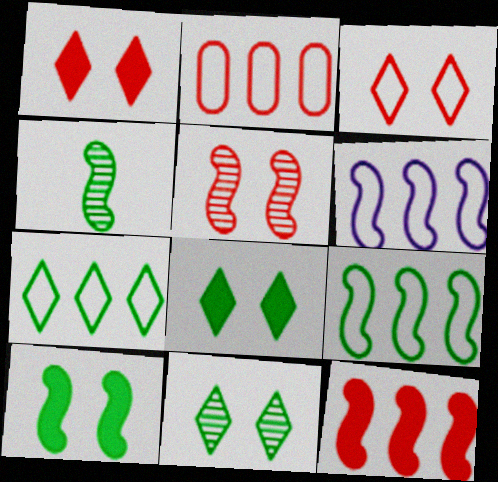[[2, 6, 7], 
[4, 9, 10]]